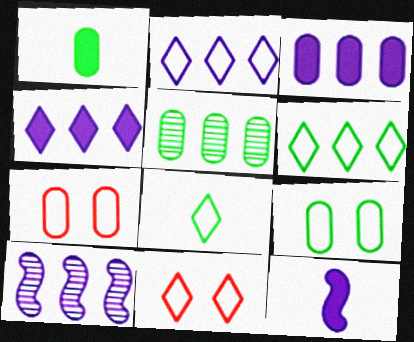[[1, 5, 9], 
[1, 10, 11], 
[2, 3, 10], 
[2, 8, 11], 
[5, 11, 12]]